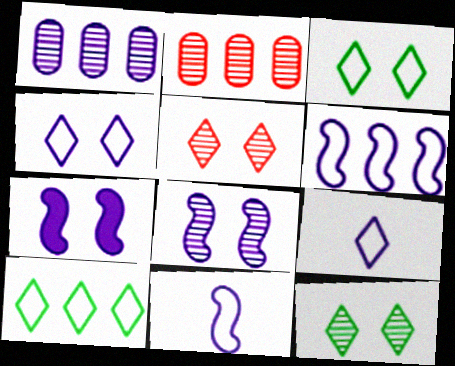[[1, 7, 9]]